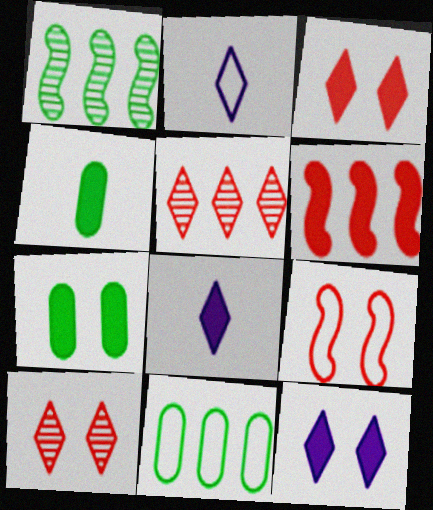[[2, 9, 11], 
[4, 6, 12], 
[6, 7, 8]]